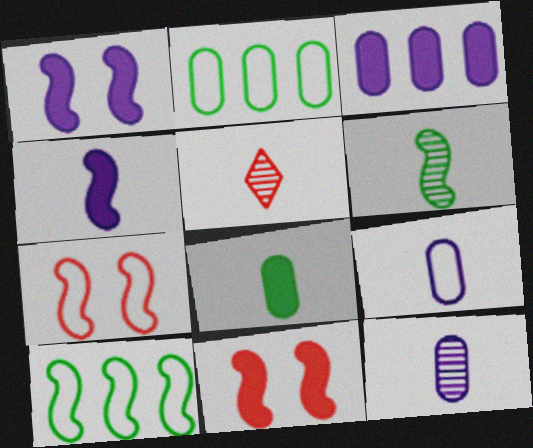[[1, 2, 5], 
[5, 6, 12]]